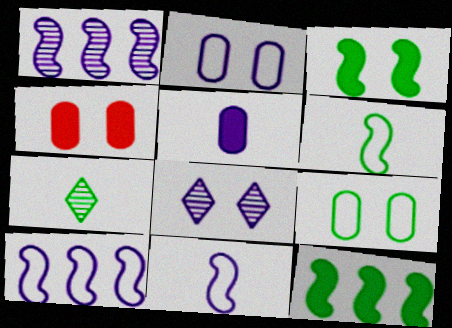[[4, 7, 10], 
[5, 8, 10], 
[7, 9, 12]]